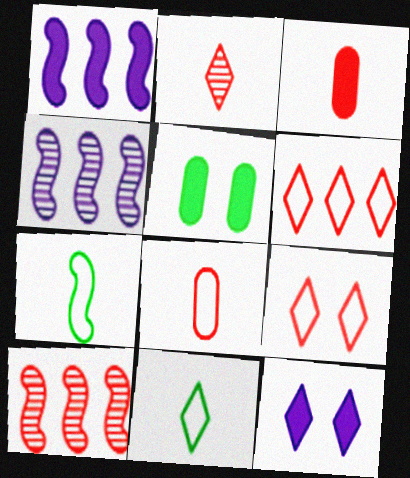[[3, 9, 10]]